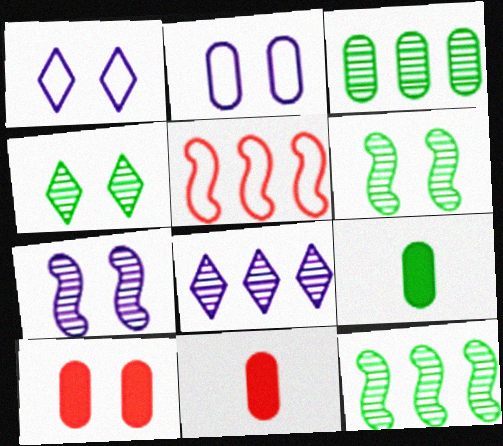[[1, 6, 10], 
[1, 11, 12], 
[2, 3, 11]]